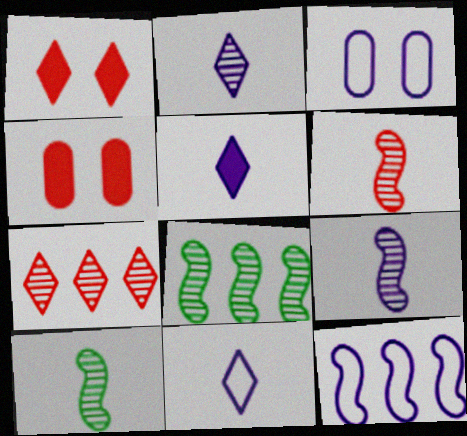[[2, 5, 11], 
[3, 11, 12], 
[4, 8, 11], 
[6, 9, 10]]